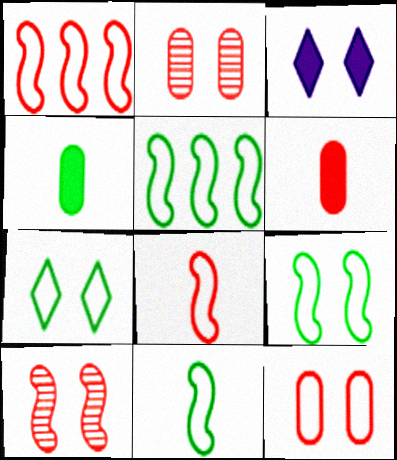[[2, 3, 9], 
[5, 9, 11]]